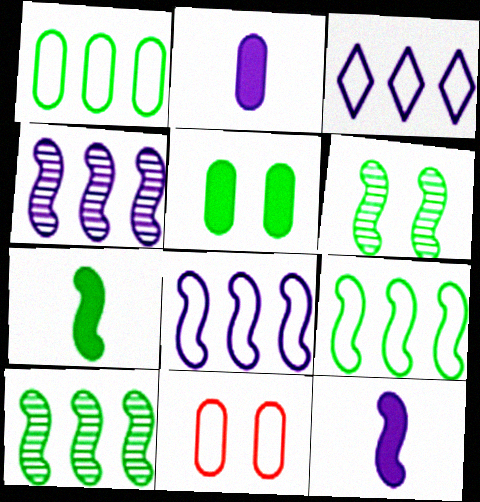[[6, 7, 9]]